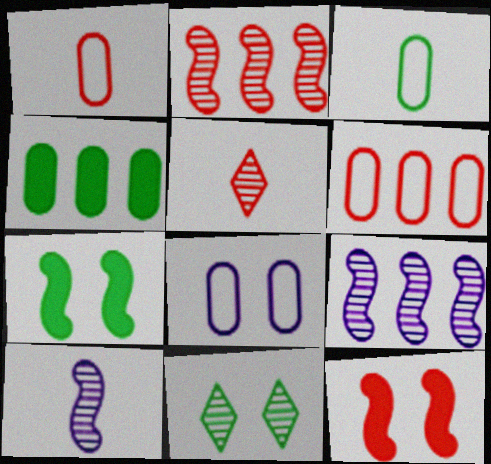[[3, 6, 8], 
[5, 6, 12], 
[8, 11, 12]]